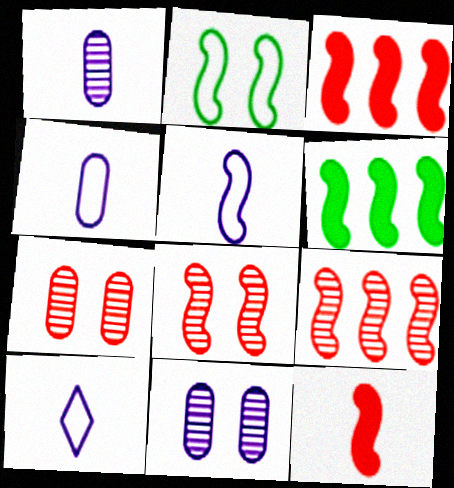[[4, 5, 10], 
[5, 6, 8], 
[6, 7, 10]]